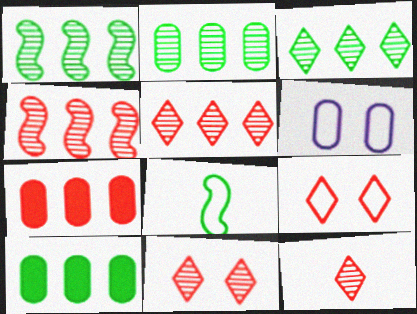[[1, 2, 3], 
[5, 11, 12]]